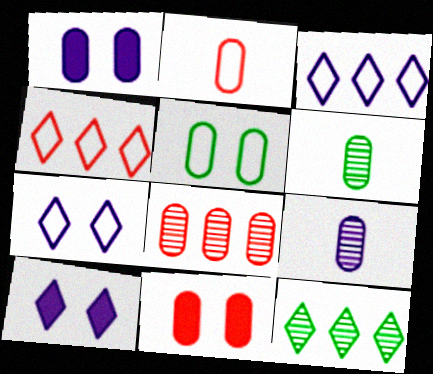[[2, 8, 11]]